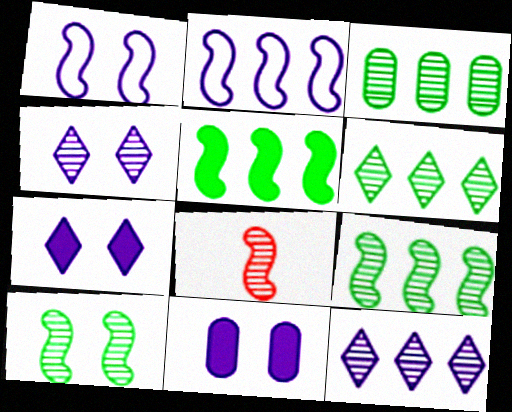[[1, 4, 11], 
[1, 5, 8], 
[3, 4, 8], 
[3, 6, 9]]